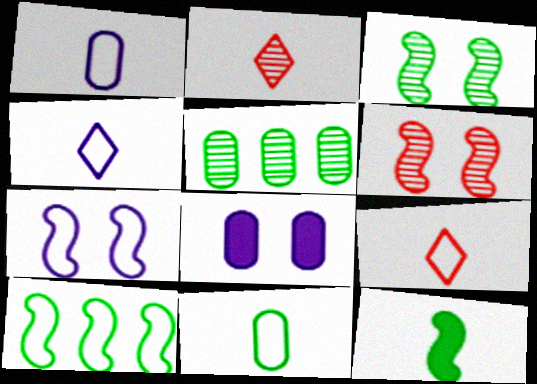[[1, 2, 12], 
[2, 8, 10], 
[3, 10, 12]]